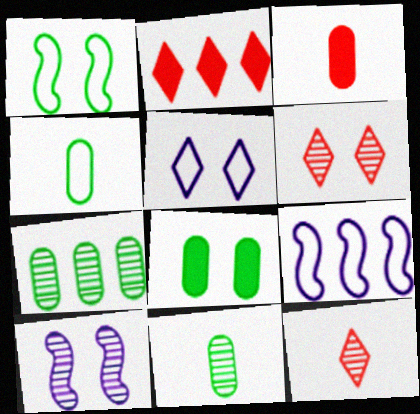[[2, 4, 10], 
[2, 7, 9], 
[4, 7, 8], 
[7, 10, 12], 
[8, 9, 12]]